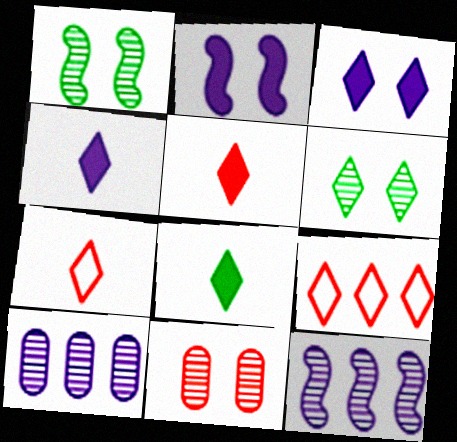[[4, 5, 8], 
[4, 6, 9]]